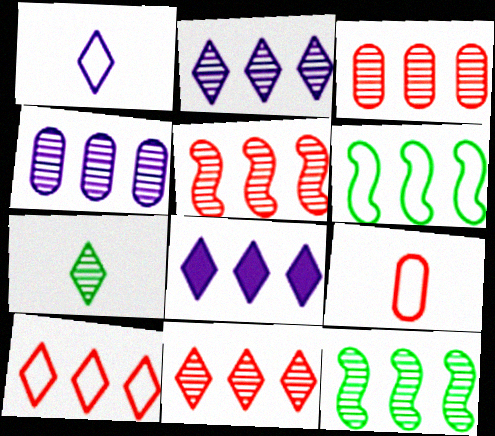[[2, 3, 12], 
[3, 5, 11], 
[3, 6, 8], 
[4, 11, 12]]